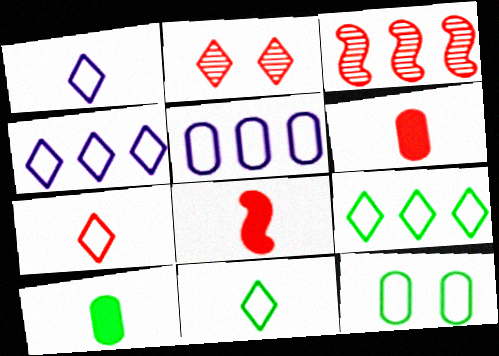[[1, 7, 11]]